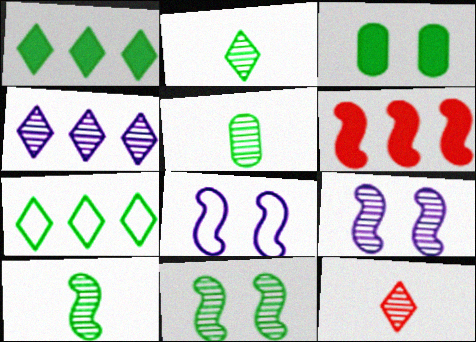[[2, 5, 10], 
[3, 7, 10], 
[6, 8, 10]]